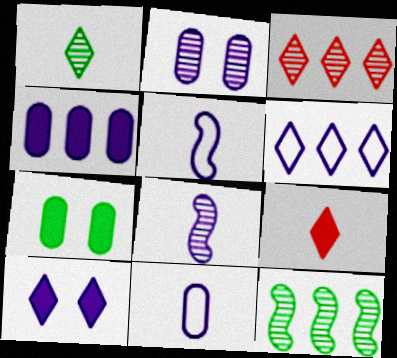[[2, 4, 11], 
[3, 5, 7]]